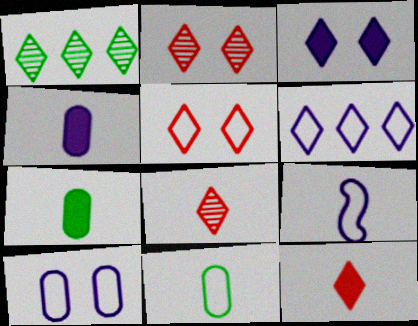[[6, 9, 10], 
[7, 8, 9]]